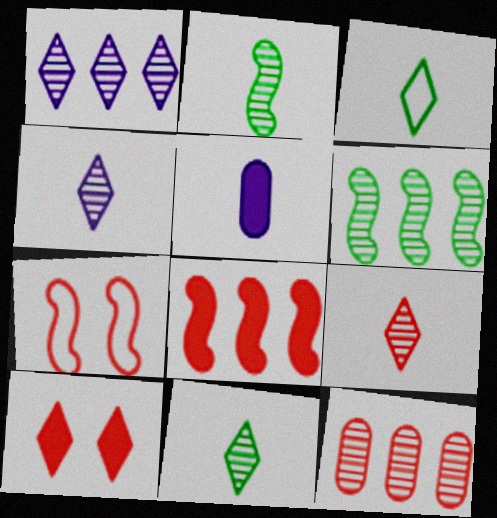[[1, 3, 10], 
[1, 6, 12], 
[4, 9, 11]]